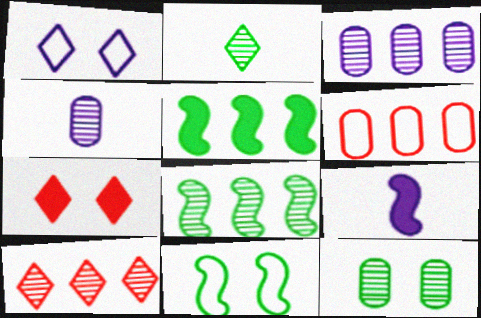[[1, 3, 9], 
[2, 8, 12], 
[3, 8, 10]]